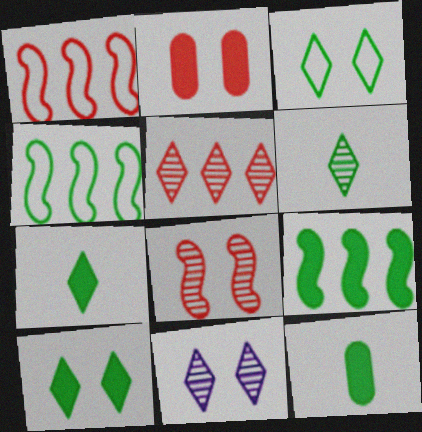[[1, 11, 12], 
[5, 6, 11], 
[9, 10, 12]]